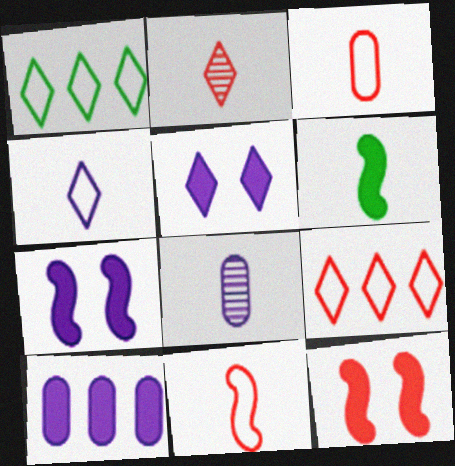[[1, 2, 5], 
[1, 8, 12]]